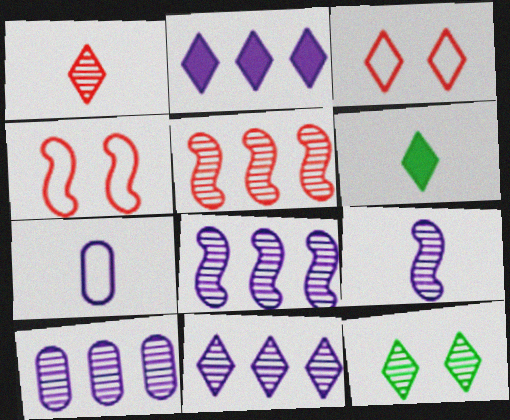[[1, 11, 12], 
[3, 6, 11], 
[4, 6, 10], 
[8, 10, 11]]